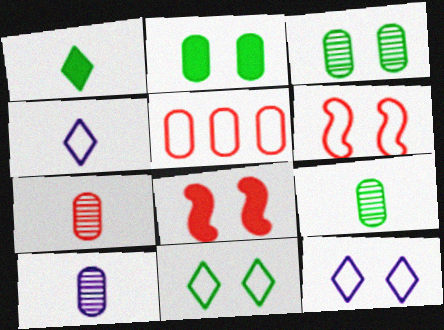[[2, 5, 10], 
[3, 8, 12], 
[7, 9, 10]]